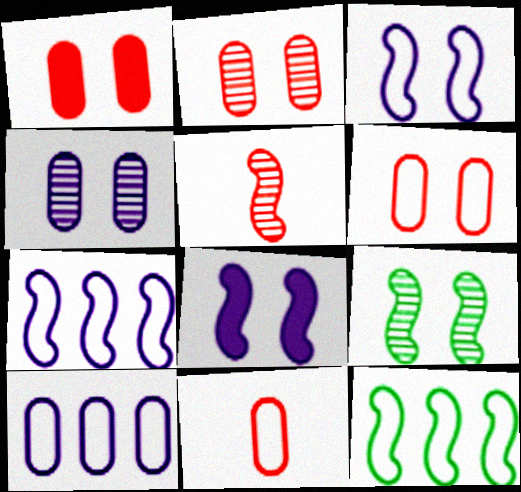[[1, 2, 6], 
[5, 8, 12]]